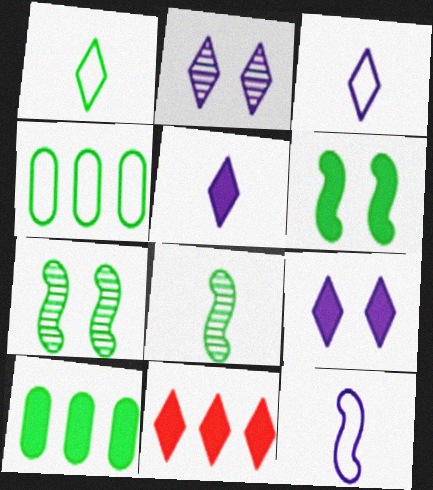[[1, 2, 11], 
[1, 7, 10]]